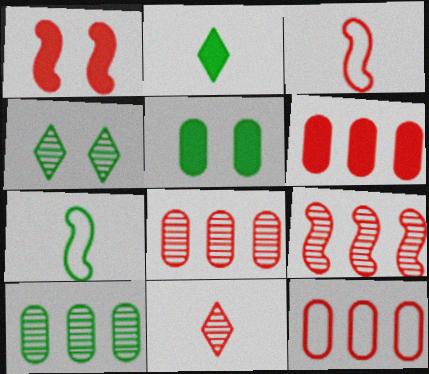[[1, 3, 9], 
[1, 11, 12], 
[6, 8, 12]]